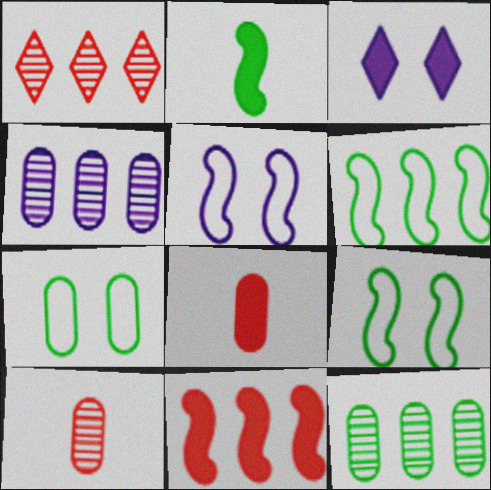[[3, 6, 10], 
[4, 7, 8]]